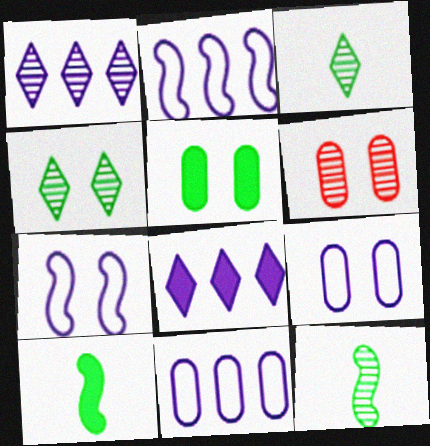[[1, 6, 12], 
[5, 6, 9]]